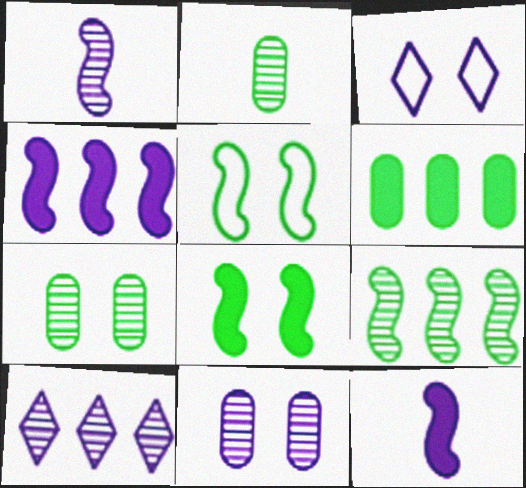[[1, 10, 11]]